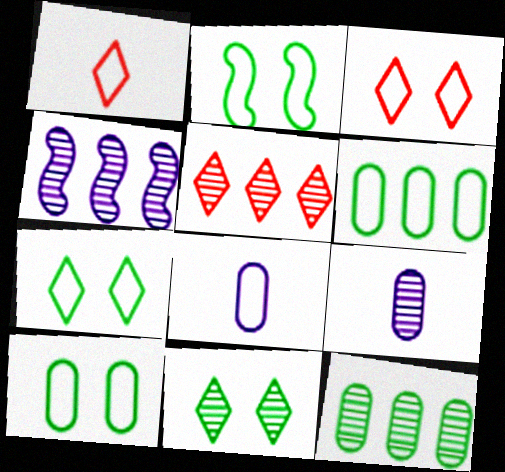[[2, 7, 10], 
[4, 5, 12]]